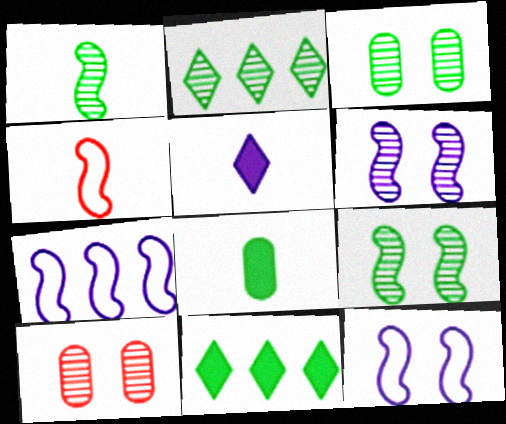[[1, 2, 3]]